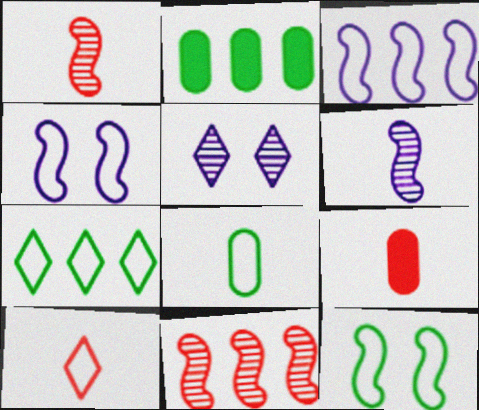[[1, 9, 10], 
[7, 8, 12]]